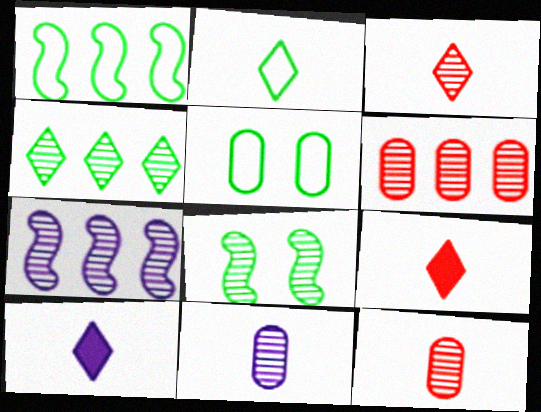[[1, 2, 5], 
[2, 3, 10], 
[4, 6, 7], 
[5, 7, 9]]